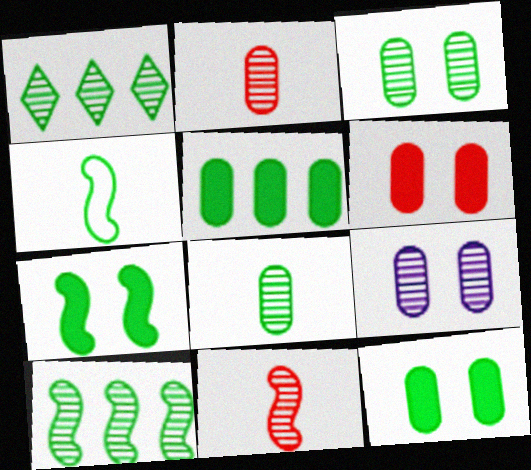[[1, 4, 12], 
[1, 9, 11], 
[4, 7, 10]]